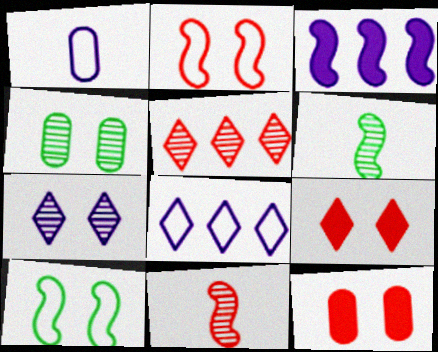[[1, 3, 7], 
[2, 3, 6], 
[3, 10, 11], 
[6, 8, 12], 
[7, 10, 12]]